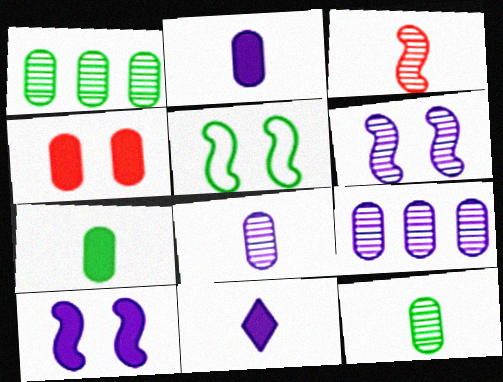[]